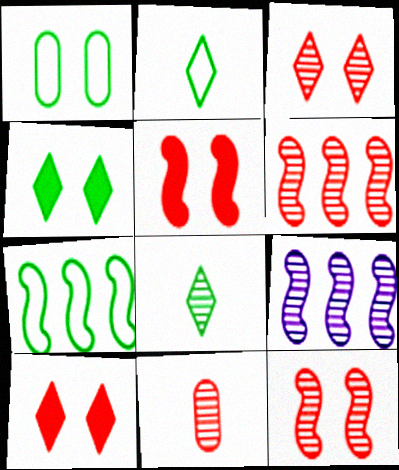[[1, 2, 7], 
[3, 6, 11]]